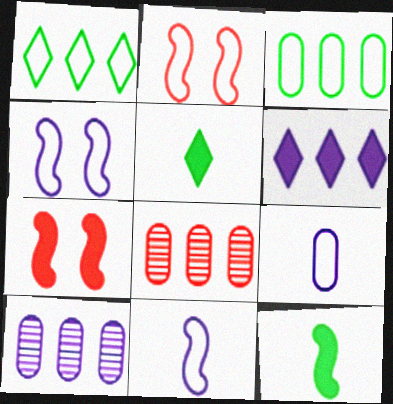[[1, 2, 9], 
[2, 5, 10], 
[4, 5, 8]]